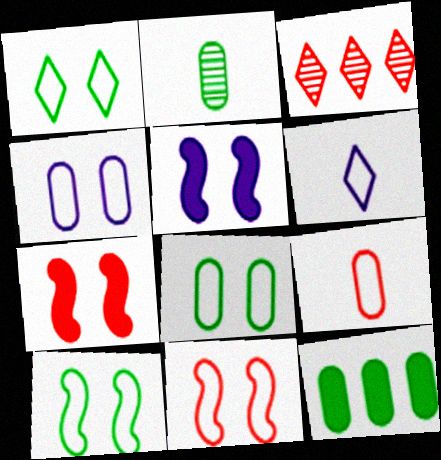[[1, 4, 11], 
[1, 8, 10], 
[2, 8, 12], 
[3, 7, 9]]